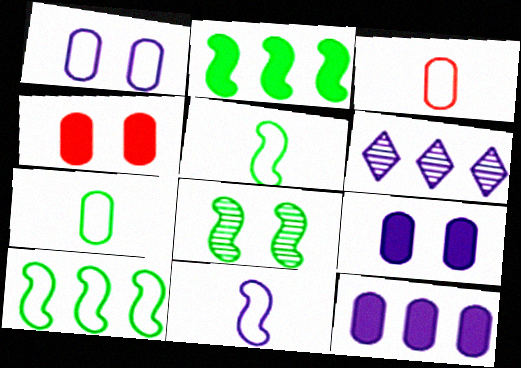[[2, 5, 8], 
[4, 5, 6], 
[6, 9, 11]]